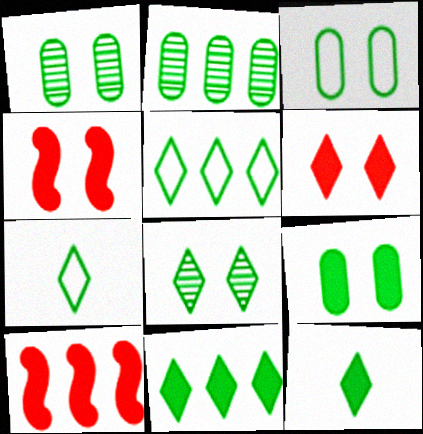[[1, 3, 9], 
[5, 8, 12], 
[7, 8, 11]]